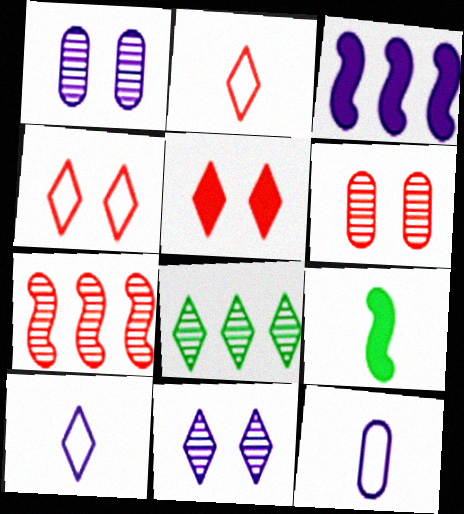[[1, 3, 10], 
[3, 11, 12], 
[5, 8, 10]]